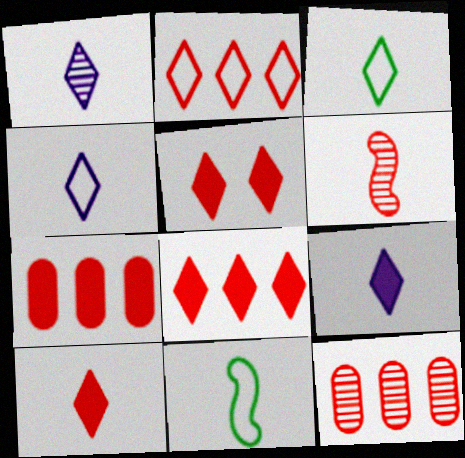[[1, 3, 10], 
[1, 4, 9], 
[5, 8, 10]]